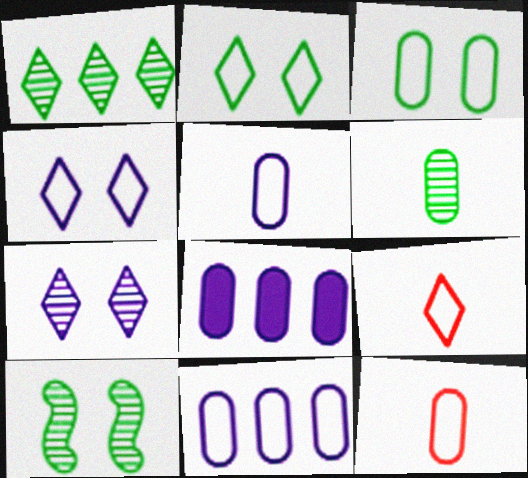[[1, 6, 10], 
[3, 11, 12], 
[8, 9, 10]]